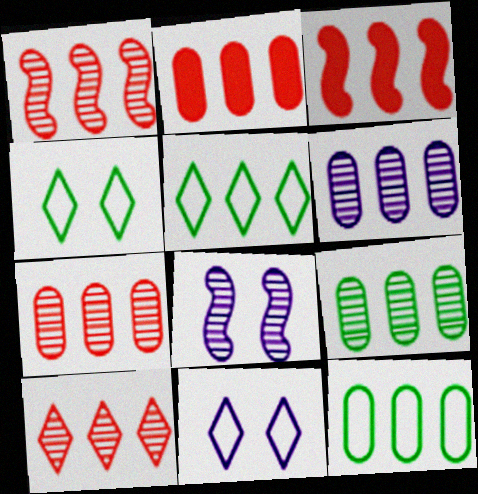[[1, 7, 10], 
[2, 6, 12], 
[3, 5, 6], 
[6, 7, 9]]